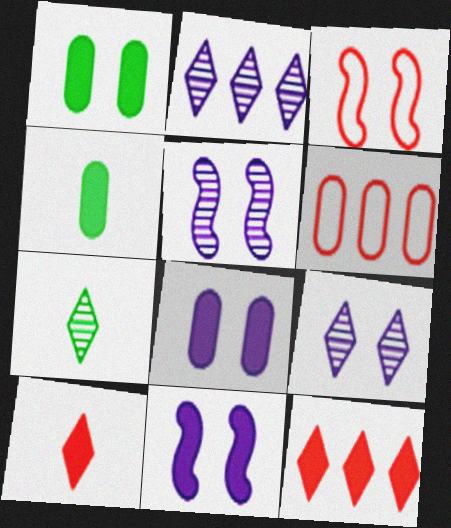[[1, 3, 9], 
[2, 3, 4], 
[4, 11, 12], 
[6, 7, 11]]